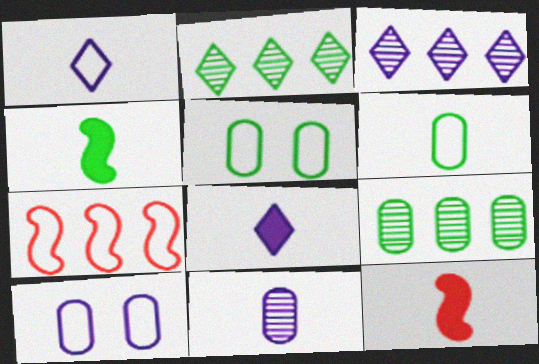[[1, 5, 7], 
[2, 4, 5], 
[2, 10, 12], 
[3, 5, 12]]